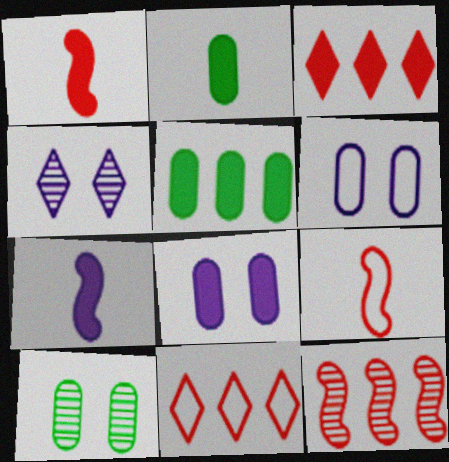[[4, 5, 9], 
[7, 10, 11]]